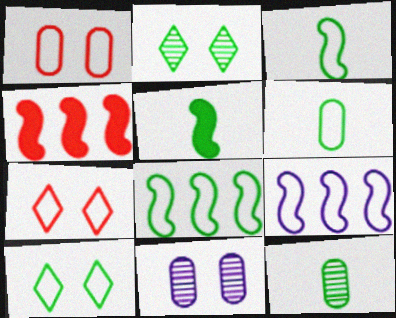[[6, 7, 9], 
[6, 8, 10]]